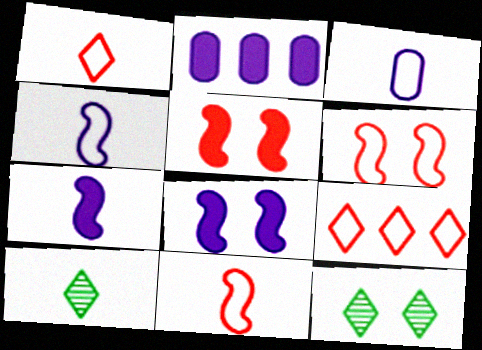[[2, 6, 10], 
[2, 11, 12]]